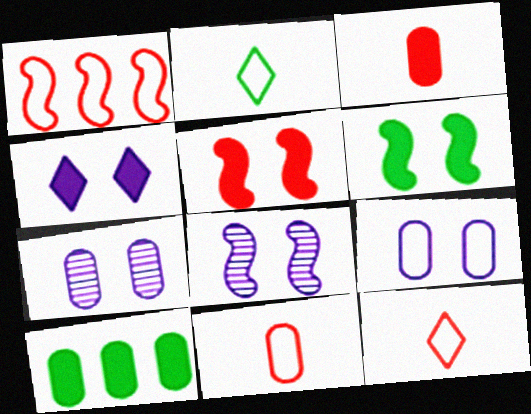[[1, 2, 9], 
[4, 8, 9], 
[7, 10, 11], 
[8, 10, 12]]